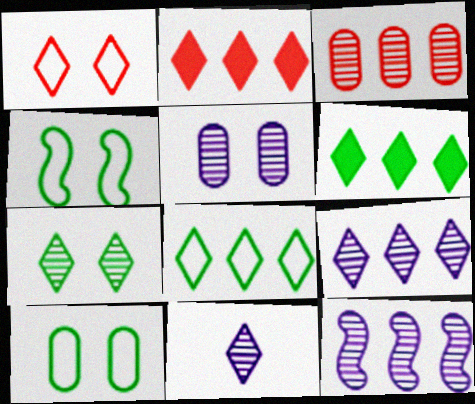[[1, 6, 11], 
[2, 8, 9], 
[5, 11, 12]]